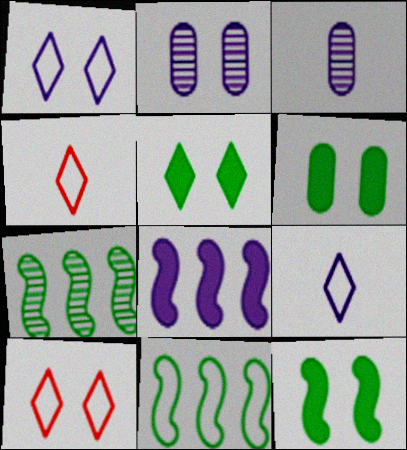[[1, 3, 8], 
[2, 8, 9], 
[2, 10, 12], 
[5, 6, 12]]